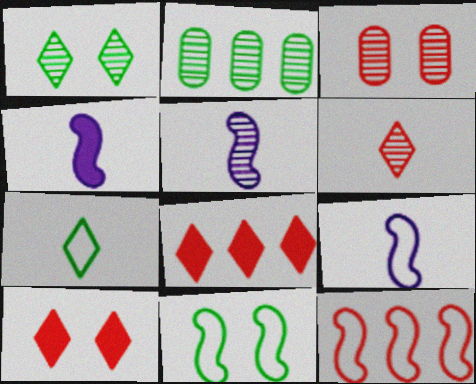[[2, 9, 10], 
[4, 5, 9], 
[9, 11, 12]]